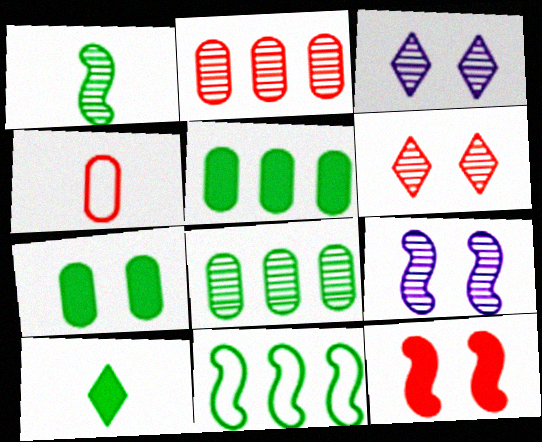[[1, 2, 3]]